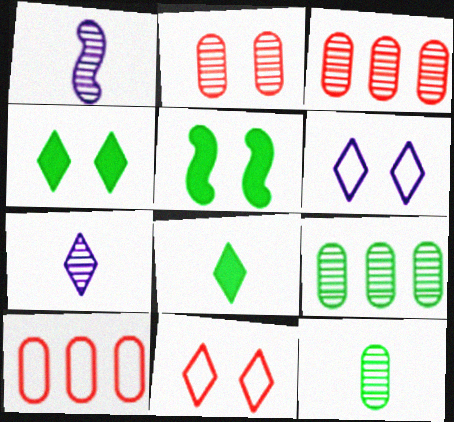[[1, 4, 10], 
[2, 5, 6], 
[5, 7, 10]]